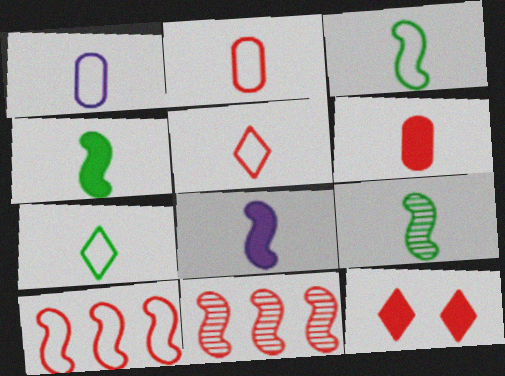[[1, 3, 5], 
[2, 11, 12], 
[3, 4, 9]]